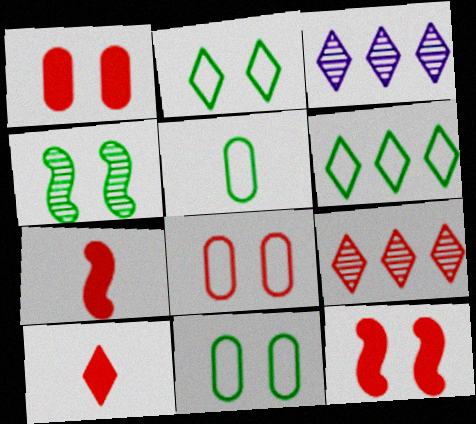[[2, 3, 10], 
[3, 5, 12], 
[3, 7, 11], 
[7, 8, 9]]